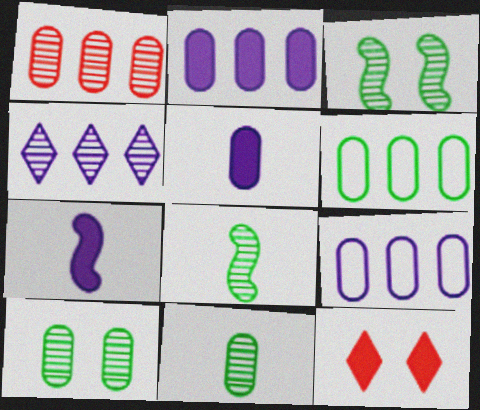[[1, 2, 6], 
[8, 9, 12]]